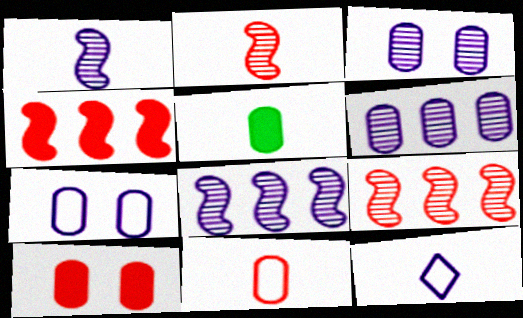[[2, 5, 12]]